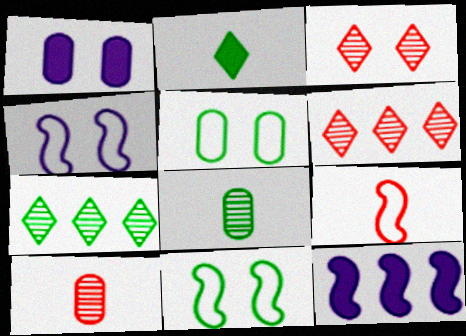[[1, 3, 11], 
[1, 7, 9]]